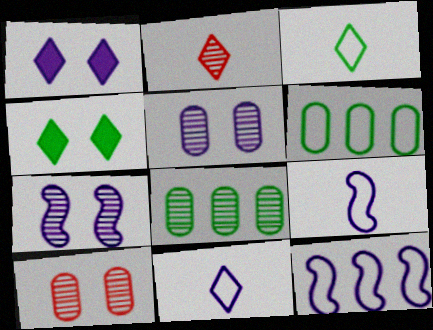[[2, 7, 8]]